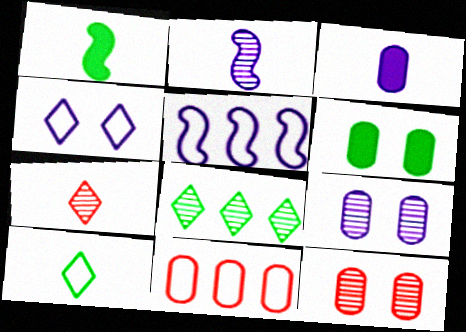[[2, 8, 12], 
[5, 6, 7]]